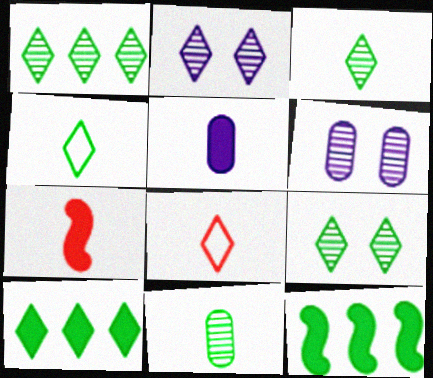[[1, 3, 9], 
[2, 8, 10], 
[4, 9, 10], 
[6, 8, 12]]